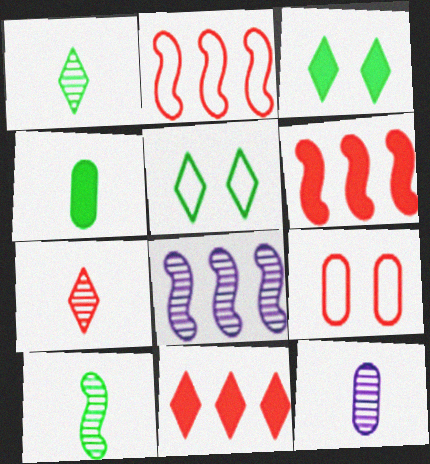[[2, 3, 12], 
[5, 6, 12], 
[6, 7, 9], 
[7, 10, 12]]